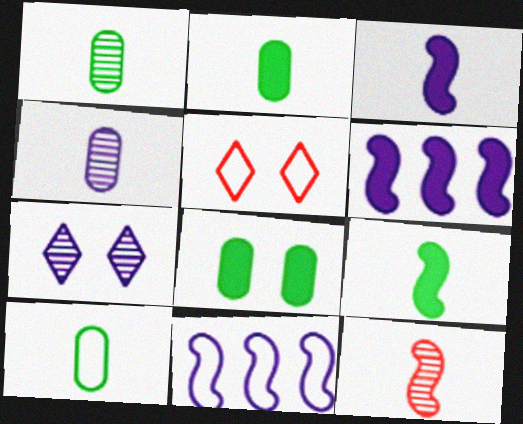[[1, 2, 10], 
[1, 5, 6], 
[5, 10, 11]]